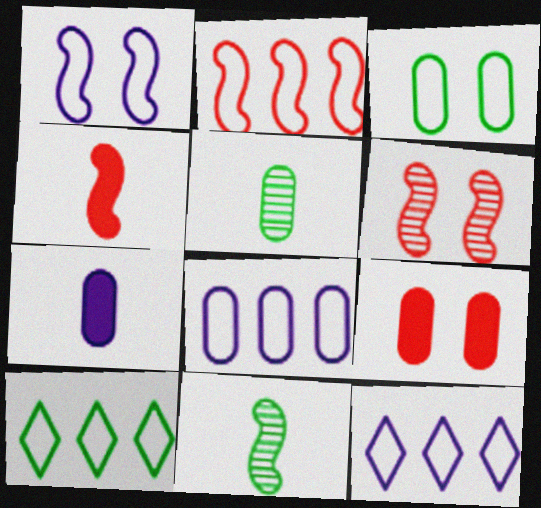[[2, 4, 6], 
[2, 8, 10], 
[5, 8, 9], 
[6, 7, 10], 
[9, 11, 12]]